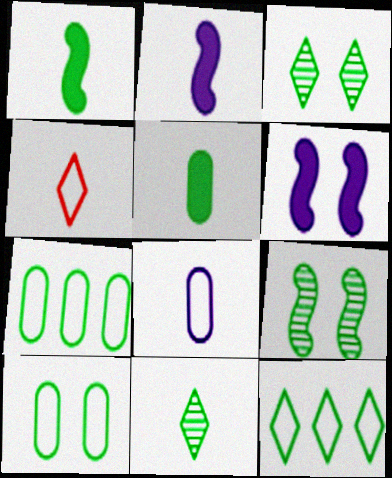[[1, 3, 7], 
[5, 9, 12]]